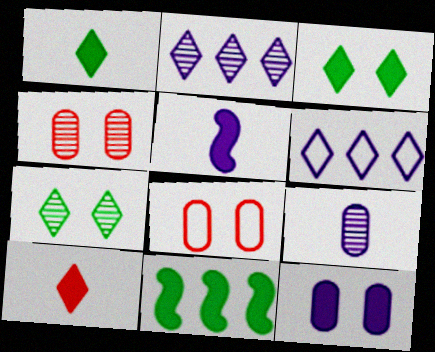[[6, 7, 10], 
[10, 11, 12]]